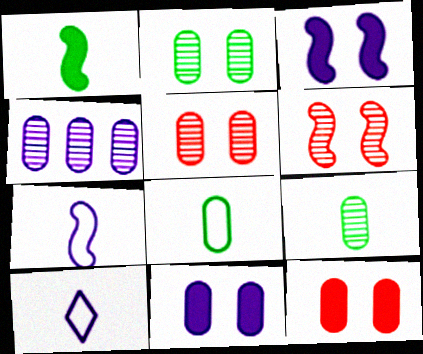[[3, 4, 10], 
[4, 5, 9], 
[4, 8, 12]]